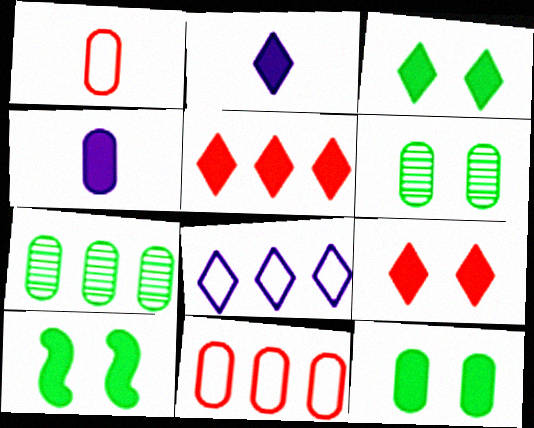[[2, 3, 5], 
[3, 10, 12], 
[4, 5, 10], 
[4, 6, 11]]